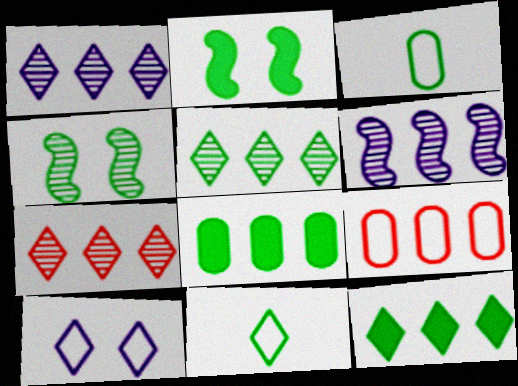[[1, 5, 7], 
[2, 3, 5], 
[3, 4, 12], 
[4, 8, 11], 
[6, 9, 12]]